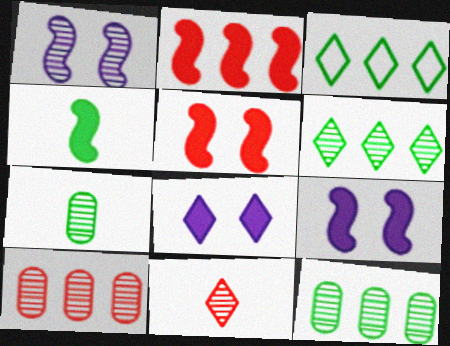[[1, 11, 12], 
[2, 4, 9], 
[3, 8, 11]]